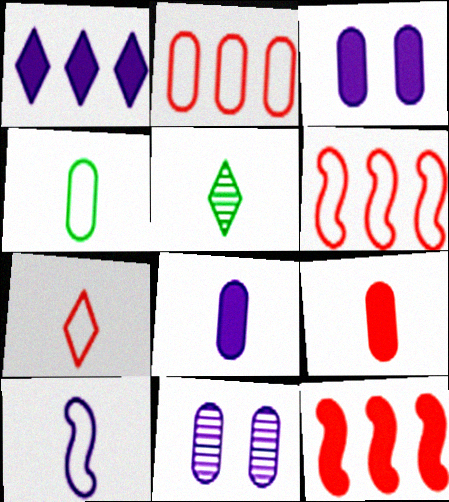[[1, 10, 11], 
[3, 5, 6], 
[4, 7, 10], 
[5, 9, 10]]